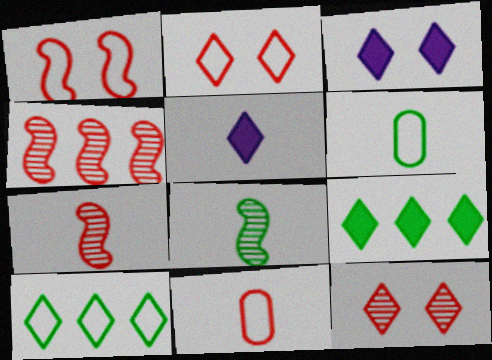[[3, 4, 6], 
[5, 6, 7], 
[5, 8, 11], 
[5, 10, 12]]